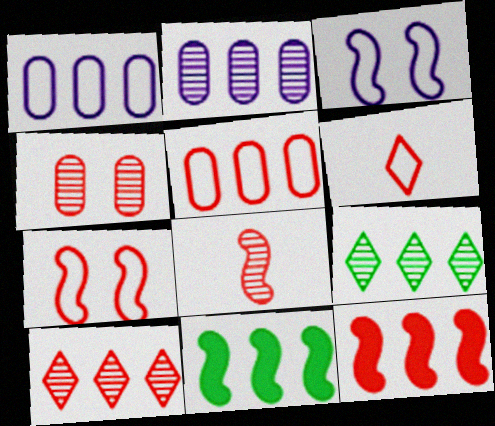[[1, 9, 12], 
[1, 10, 11], 
[3, 8, 11], 
[4, 6, 12], 
[4, 8, 10], 
[5, 6, 7], 
[5, 10, 12], 
[7, 8, 12]]